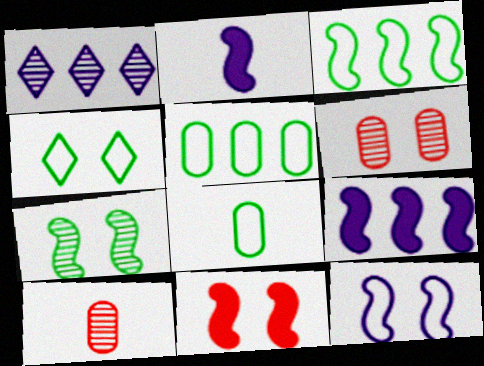[[1, 7, 10], 
[1, 8, 11], 
[3, 4, 8], 
[4, 9, 10], 
[7, 11, 12]]